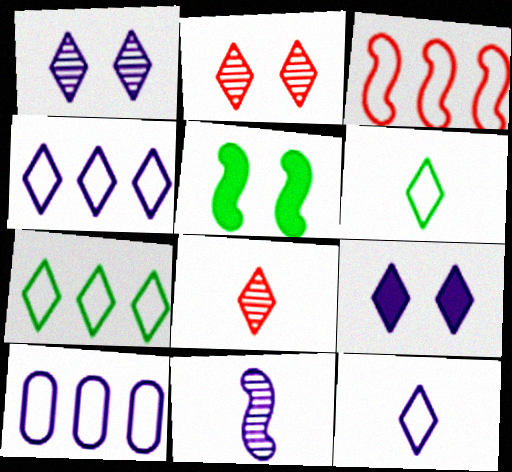[[3, 5, 11], 
[3, 7, 10], 
[5, 8, 10], 
[7, 8, 9], 
[9, 10, 11]]